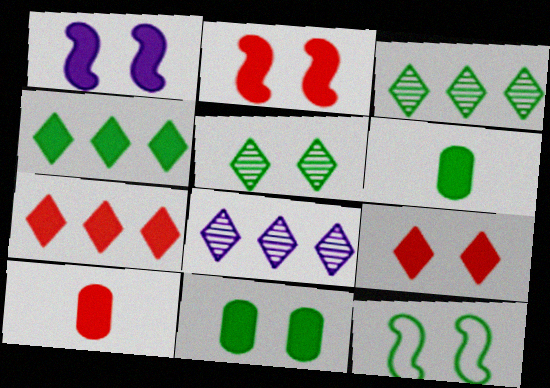[[1, 4, 10], 
[1, 6, 7], 
[1, 9, 11], 
[2, 7, 10], 
[3, 6, 12], 
[5, 11, 12], 
[8, 10, 12]]